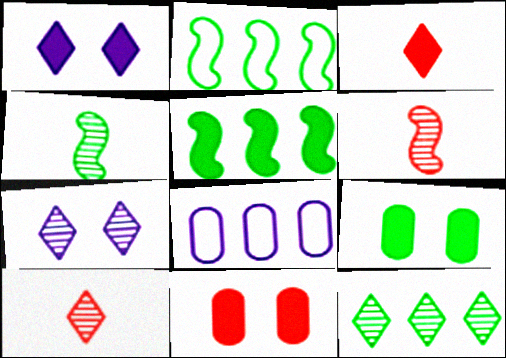[[7, 10, 12]]